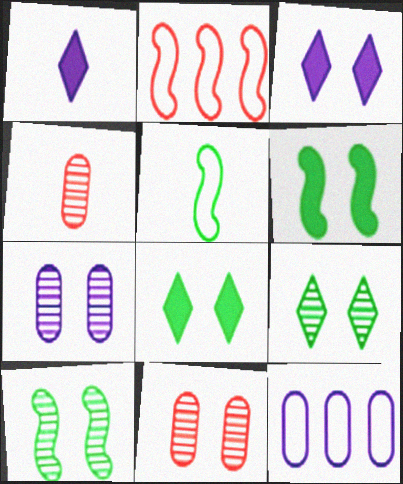[[1, 4, 5]]